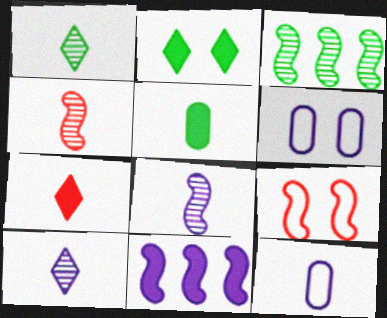[[3, 6, 7], 
[6, 10, 11]]